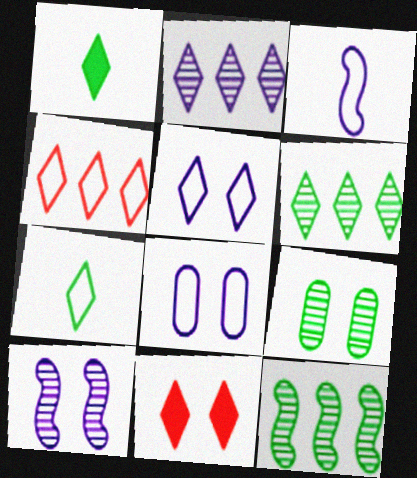[[2, 7, 11], 
[4, 5, 7]]